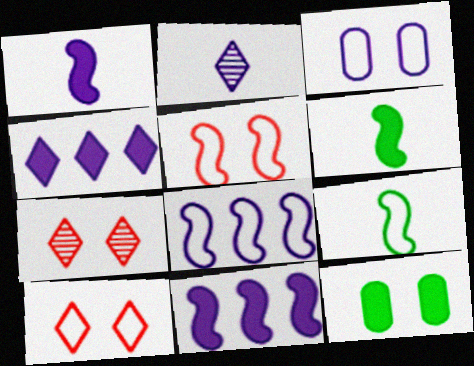[[2, 3, 11], 
[5, 8, 9]]